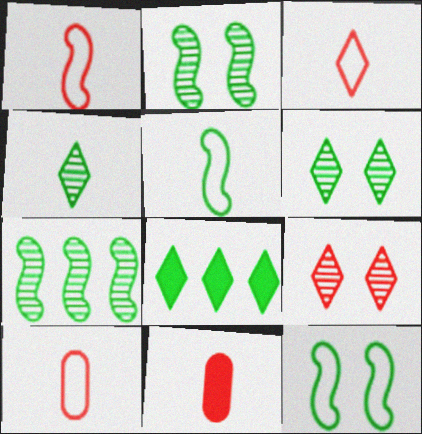[[1, 3, 10]]